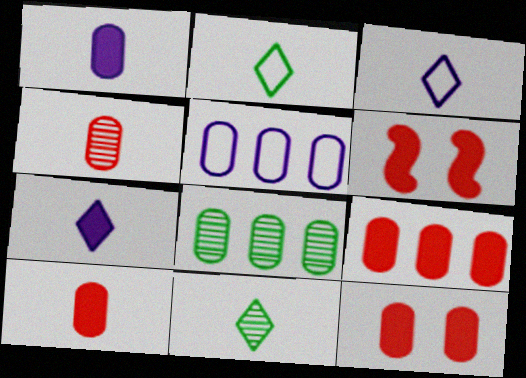[[3, 6, 8], 
[5, 6, 11], 
[5, 8, 9], 
[9, 10, 12]]